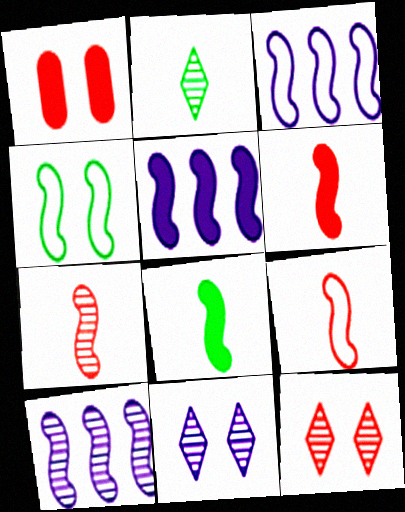[[1, 2, 3], 
[1, 4, 11], 
[3, 4, 9], 
[3, 5, 10], 
[4, 5, 7], 
[4, 6, 10], 
[6, 7, 9]]